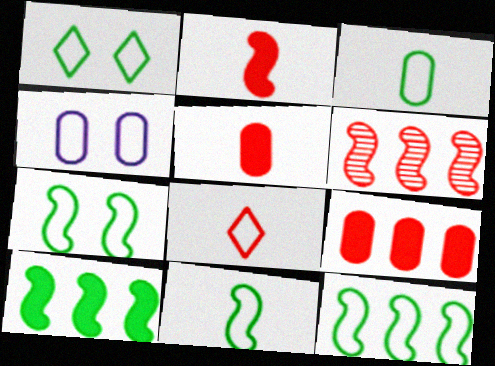[[1, 3, 12], 
[4, 8, 12], 
[7, 11, 12]]